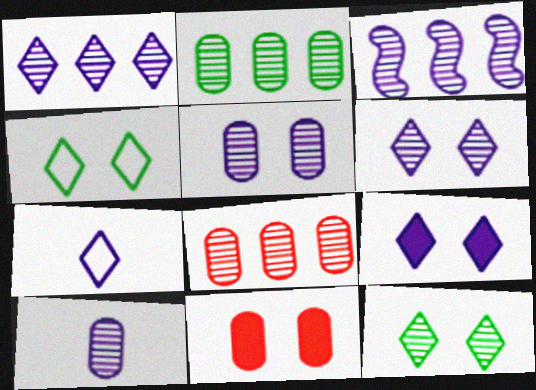[[1, 7, 9], 
[3, 6, 10]]